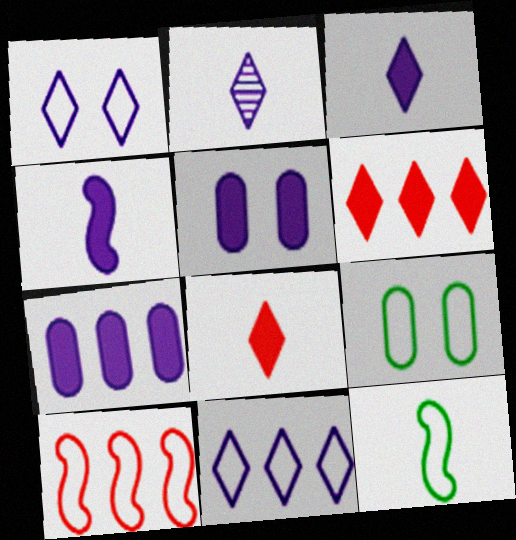[]